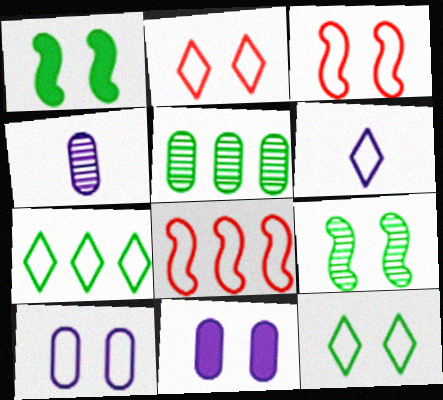[[2, 6, 7], 
[2, 9, 11], 
[3, 10, 12]]